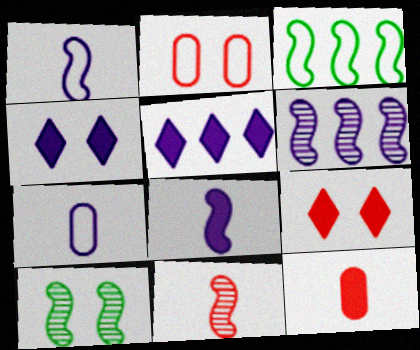[[2, 4, 10], 
[4, 6, 7], 
[6, 10, 11]]